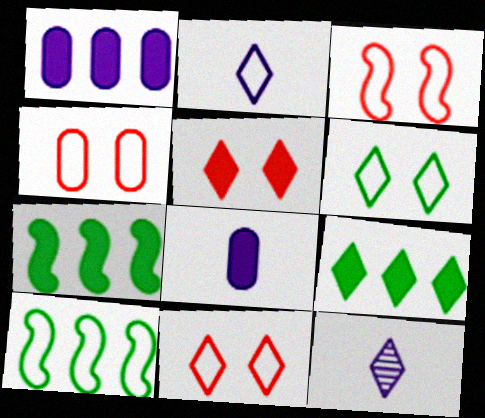[[2, 4, 10], 
[3, 4, 11], 
[4, 7, 12], 
[5, 7, 8], 
[9, 11, 12]]